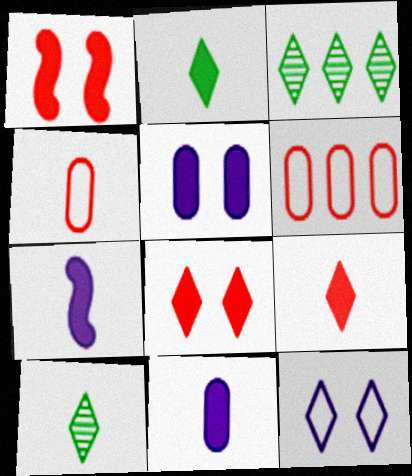[[3, 9, 12], 
[4, 7, 10]]